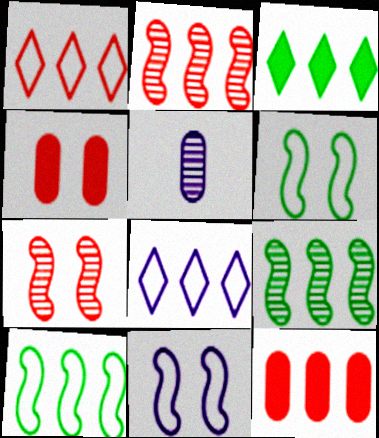[[1, 2, 12], 
[8, 9, 12]]